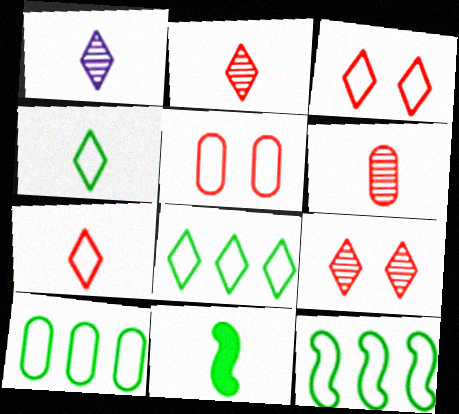[[8, 10, 12]]